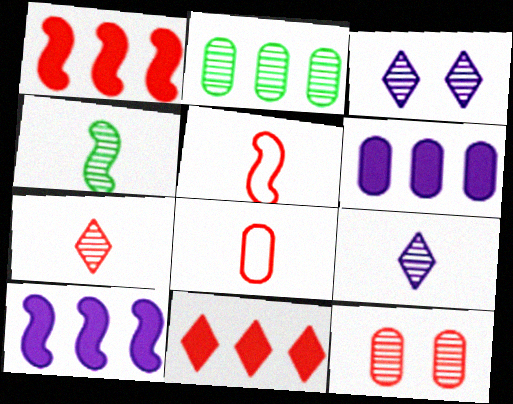[[5, 11, 12]]